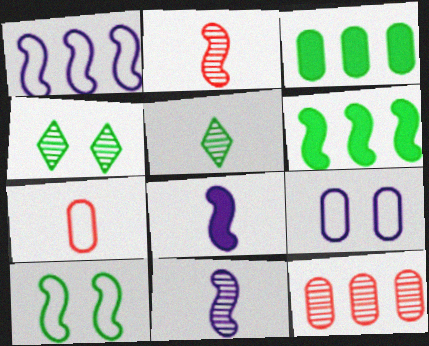[[3, 5, 10], 
[4, 11, 12], 
[5, 7, 8]]